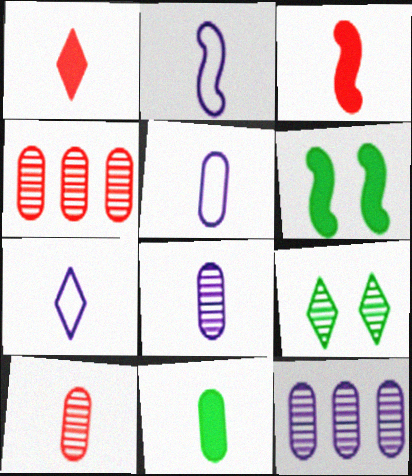[[2, 5, 7], 
[4, 6, 7], 
[5, 10, 11]]